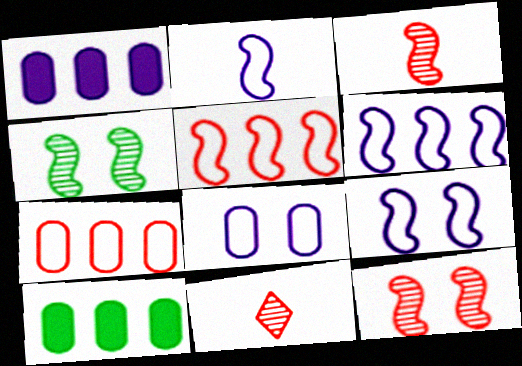[[2, 6, 9], 
[9, 10, 11]]